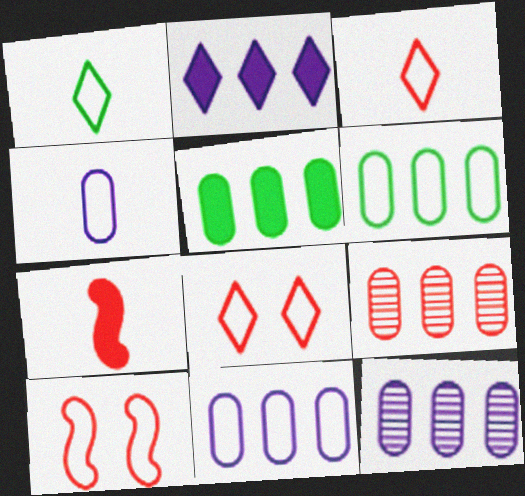[[1, 10, 11], 
[5, 9, 11], 
[7, 8, 9]]